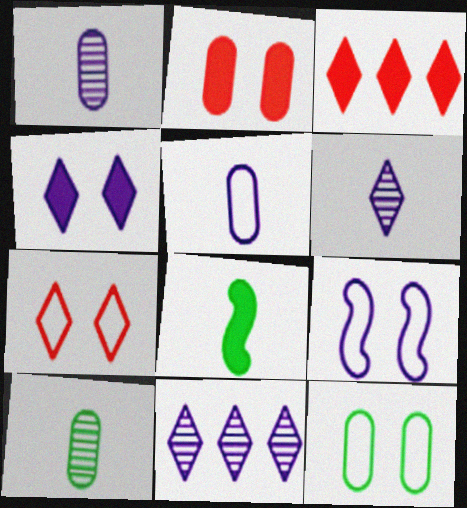[[3, 9, 10], 
[7, 9, 12]]